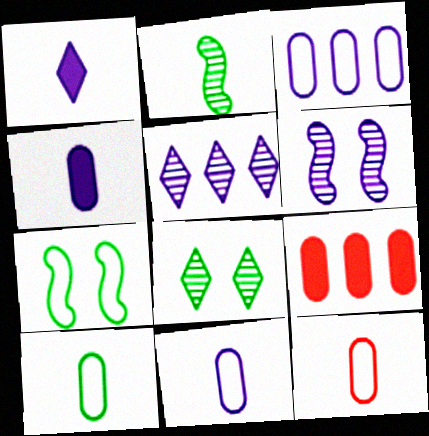[[1, 2, 12], 
[1, 3, 6], 
[10, 11, 12]]